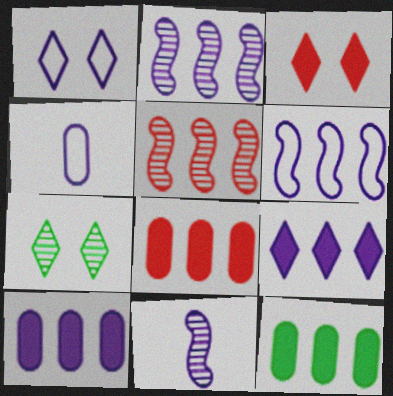[[1, 3, 7], 
[1, 4, 6], 
[1, 10, 11], 
[8, 10, 12]]